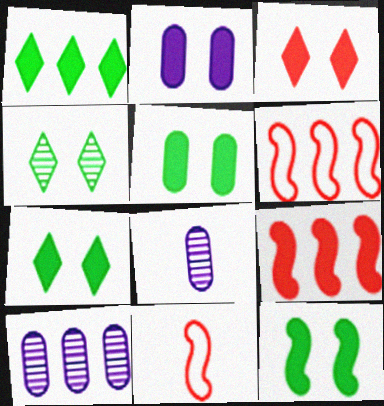[[1, 6, 10], 
[2, 3, 12], 
[5, 7, 12], 
[6, 7, 8], 
[7, 10, 11]]